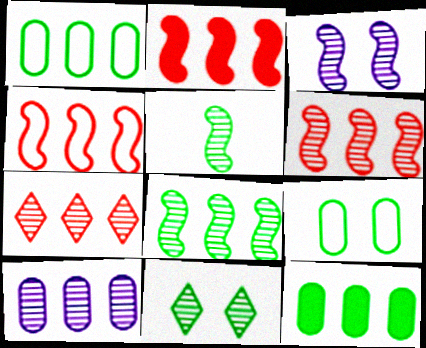[[2, 4, 6], 
[3, 5, 6], 
[7, 8, 10]]